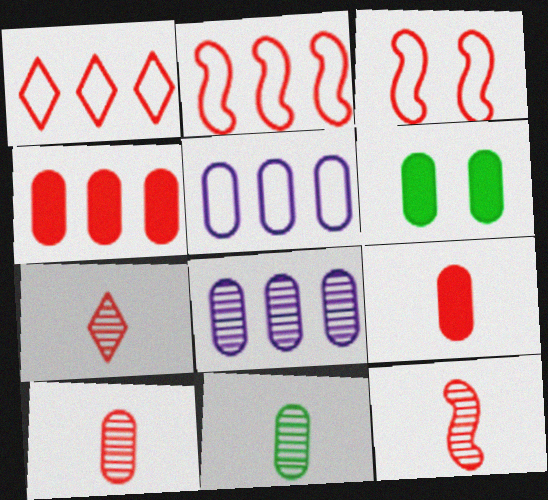[[3, 4, 7], 
[5, 6, 10], 
[7, 10, 12]]